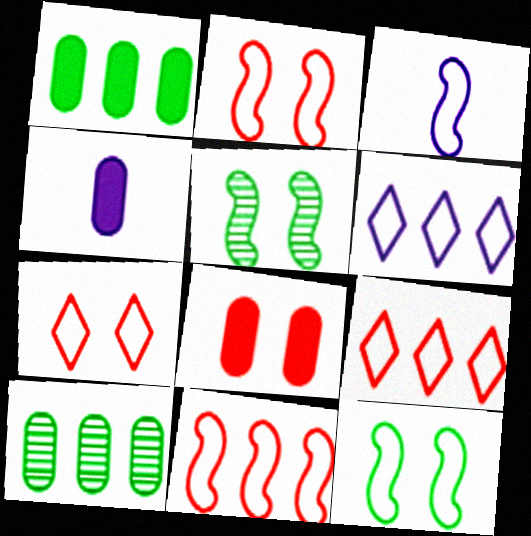[[1, 4, 8], 
[3, 11, 12], 
[4, 5, 9]]